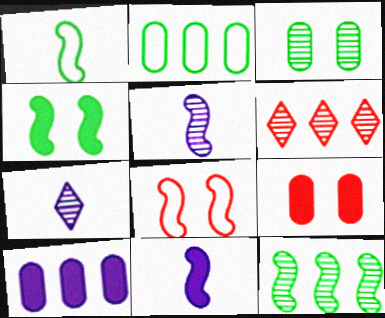[[1, 4, 12], 
[3, 5, 6], 
[8, 11, 12]]